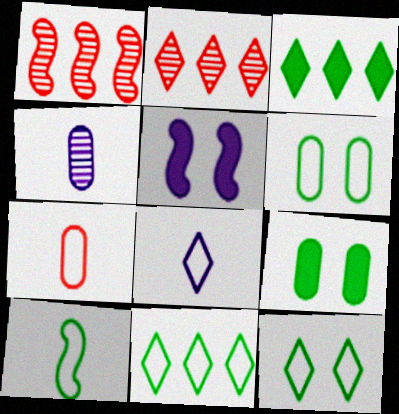[[1, 5, 10], 
[1, 8, 9], 
[6, 10, 11], 
[7, 8, 10]]